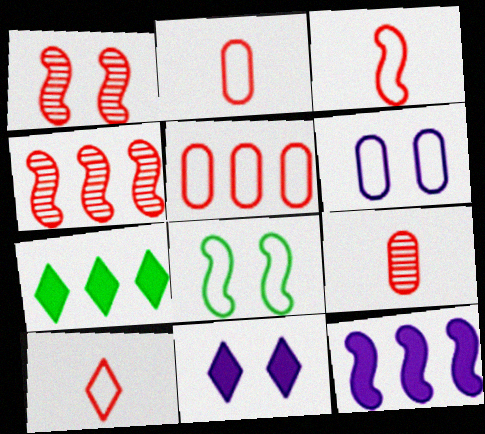[[2, 3, 10]]